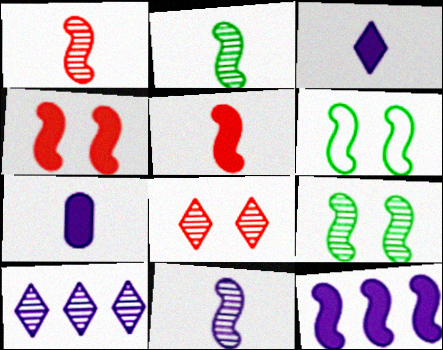[[1, 2, 11], 
[1, 6, 12]]